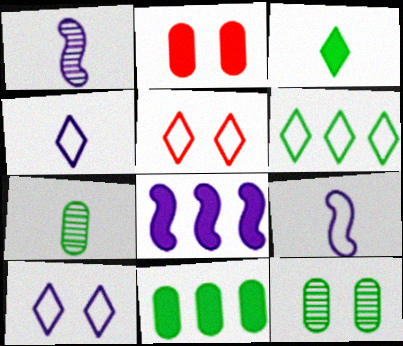[[1, 2, 6], 
[1, 5, 11], 
[2, 3, 8], 
[4, 5, 6], 
[5, 7, 8]]